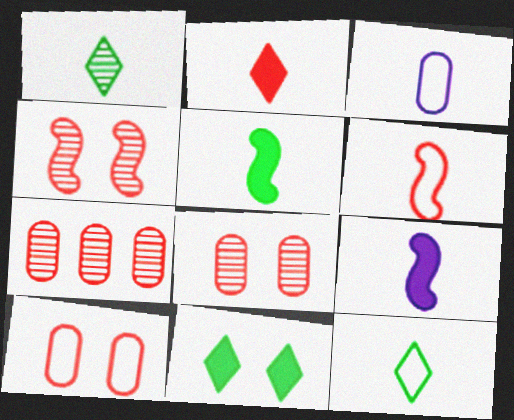[[3, 6, 12]]